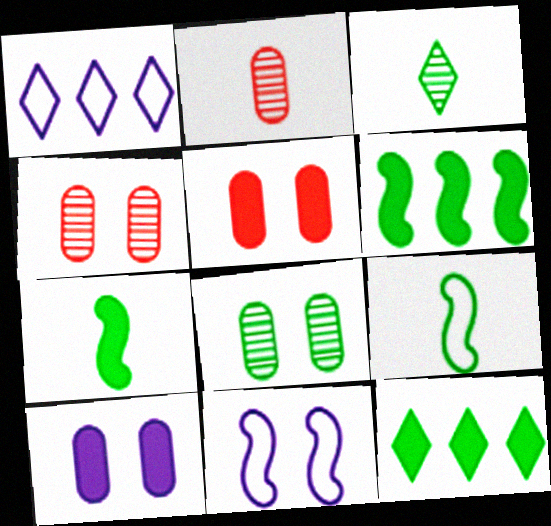[[1, 4, 7], 
[2, 11, 12], 
[8, 9, 12]]